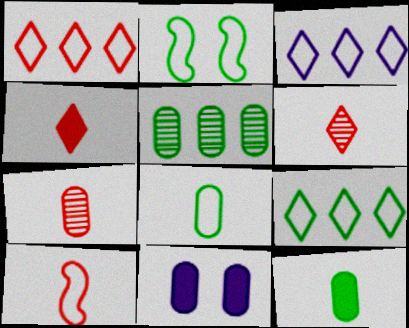[[1, 3, 9], 
[2, 8, 9], 
[4, 7, 10]]